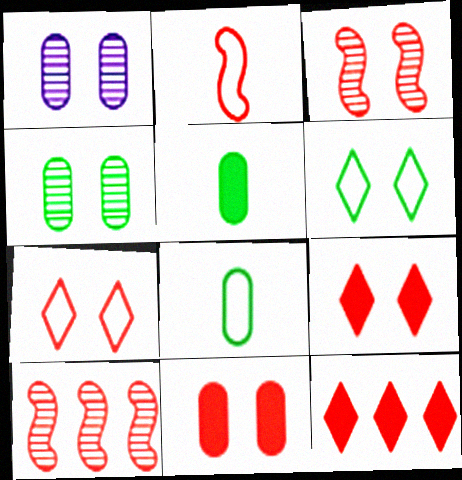[[3, 7, 11]]